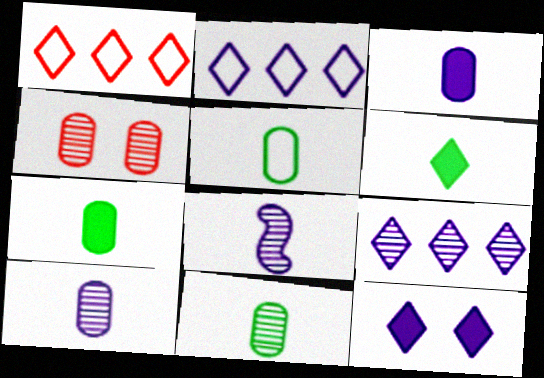[[5, 7, 11]]